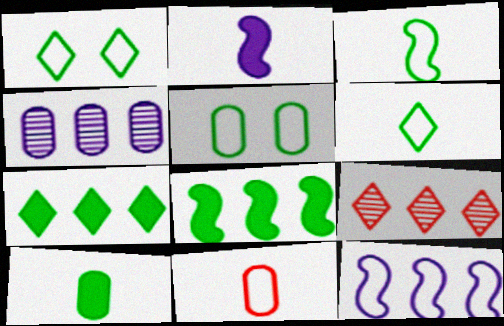[[1, 11, 12], 
[2, 5, 9]]